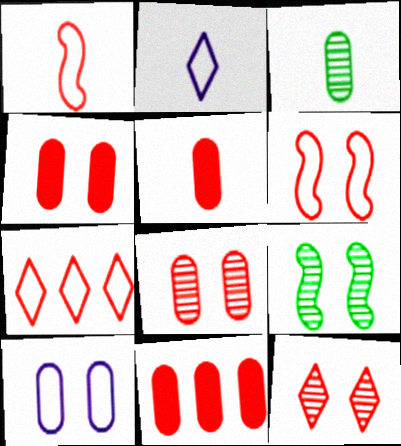[[1, 11, 12], 
[2, 9, 11], 
[3, 10, 11], 
[4, 5, 11], 
[4, 6, 12]]